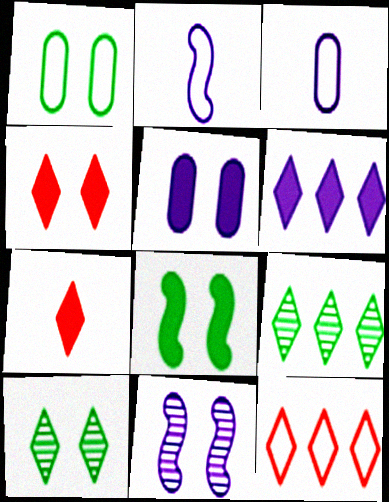[[1, 2, 12], 
[1, 4, 11], 
[1, 8, 10], 
[3, 6, 11], 
[4, 5, 8], 
[6, 9, 12]]